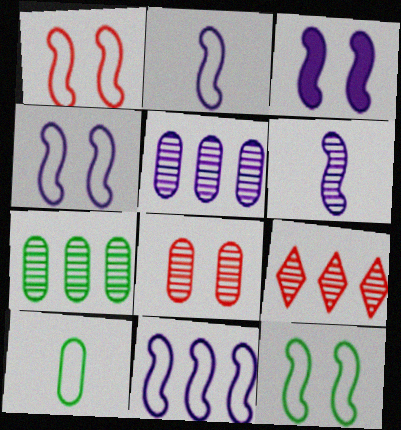[[1, 4, 12], 
[2, 4, 11], 
[3, 6, 11], 
[3, 9, 10]]